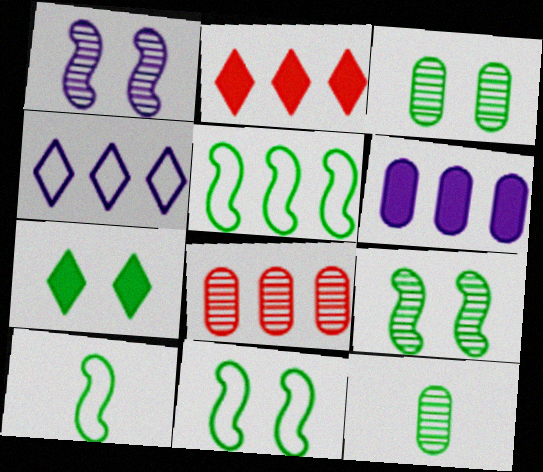[[3, 7, 11], 
[5, 7, 12], 
[5, 10, 11]]